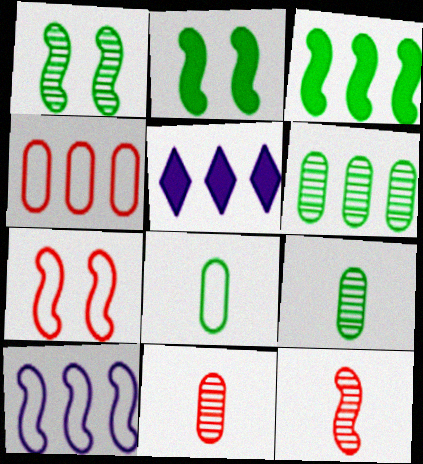[[2, 10, 12], 
[5, 7, 9]]